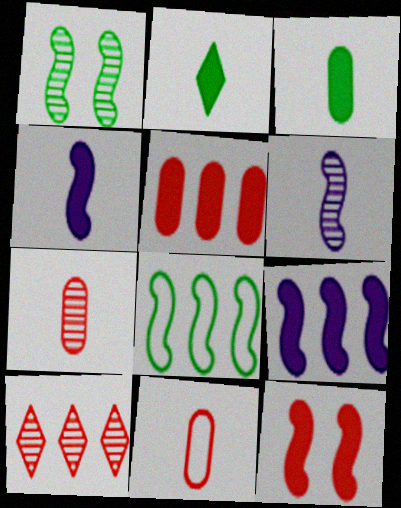[[2, 6, 11], 
[6, 8, 12], 
[10, 11, 12]]